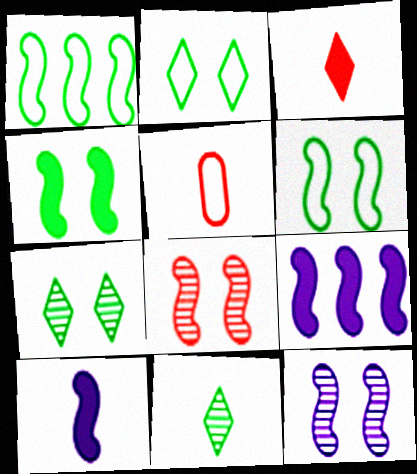[[1, 8, 10], 
[5, 7, 9], 
[5, 10, 11]]